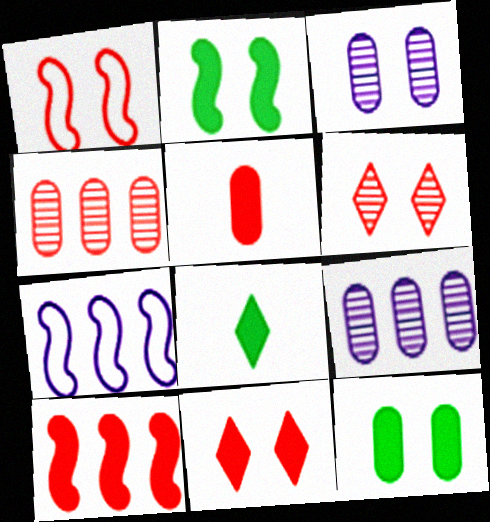[[1, 8, 9], 
[5, 10, 11]]